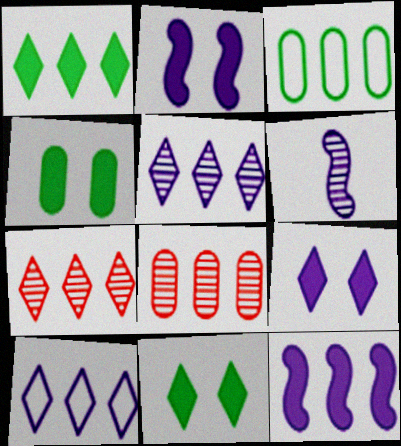[[1, 7, 10], 
[3, 7, 12]]